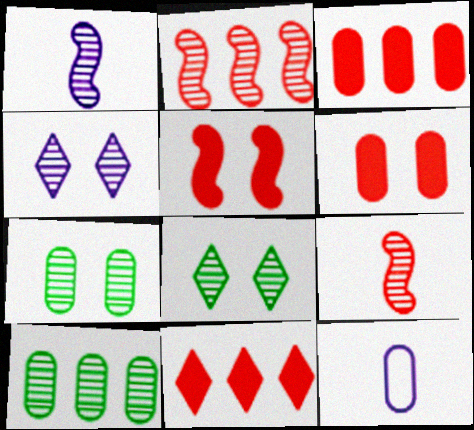[[3, 7, 12], 
[4, 9, 10], 
[6, 10, 12]]